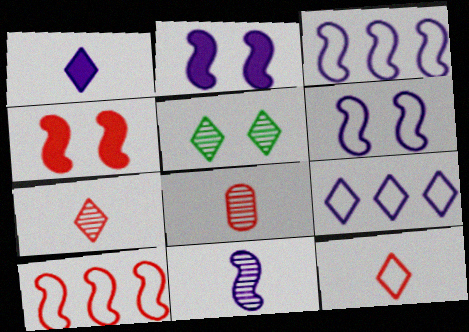[[2, 3, 11]]